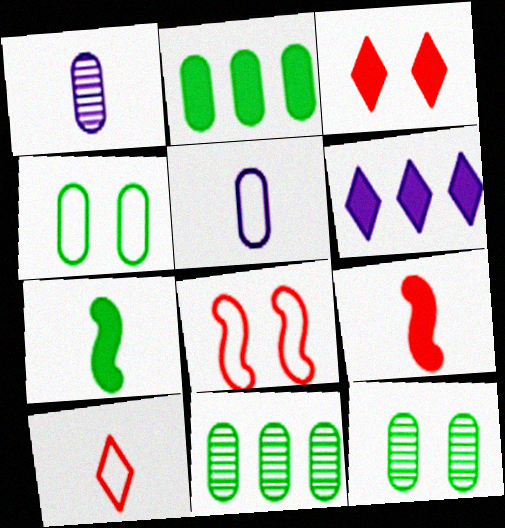[[1, 7, 10]]